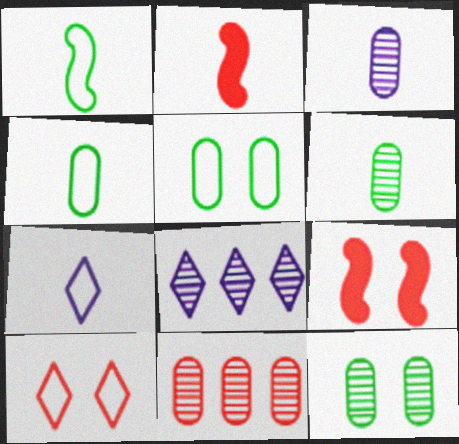[[2, 5, 8], 
[2, 6, 7], 
[2, 10, 11], 
[3, 11, 12], 
[4, 8, 9]]